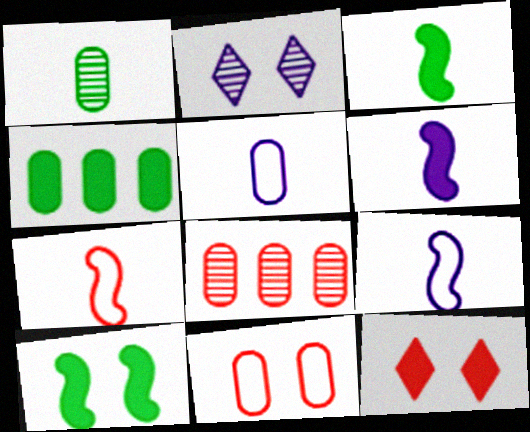[[2, 4, 7], 
[2, 10, 11], 
[4, 6, 12], 
[7, 8, 12]]